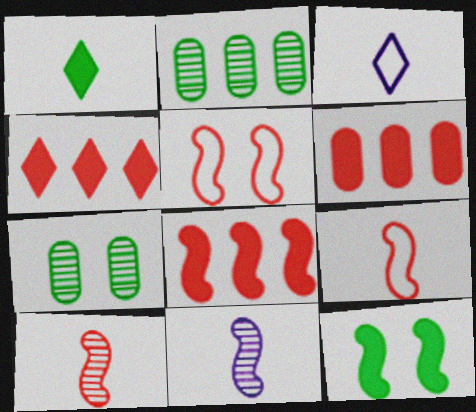[[3, 7, 8], 
[4, 6, 8], 
[5, 8, 10]]